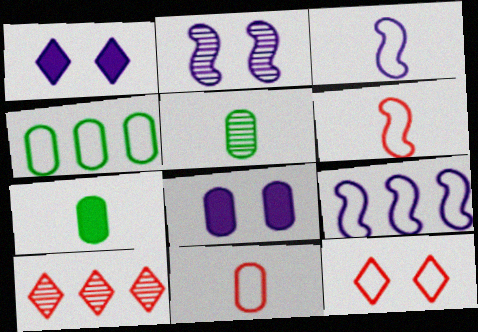[[2, 5, 10], 
[3, 4, 12]]